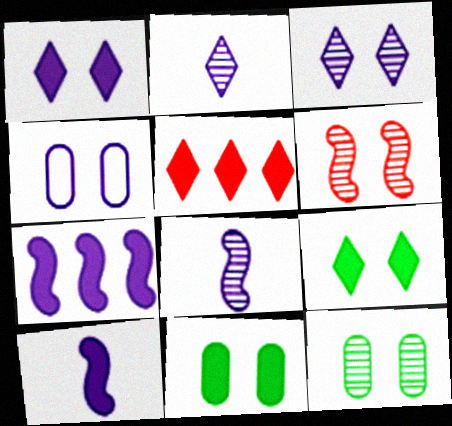[[2, 4, 7], 
[3, 6, 12], 
[4, 6, 9], 
[5, 10, 11]]